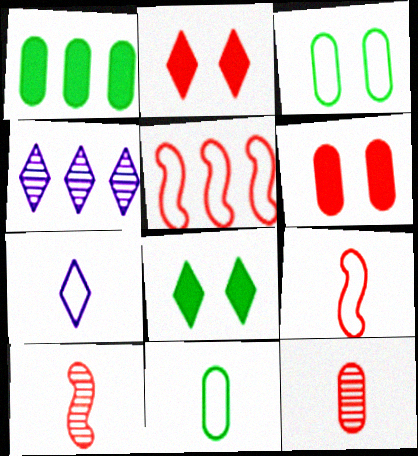[[1, 4, 5], 
[2, 5, 12], 
[3, 5, 7], 
[7, 9, 11]]